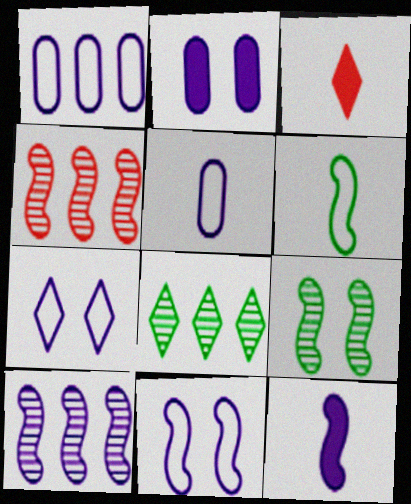[[1, 3, 9], 
[3, 7, 8], 
[10, 11, 12]]